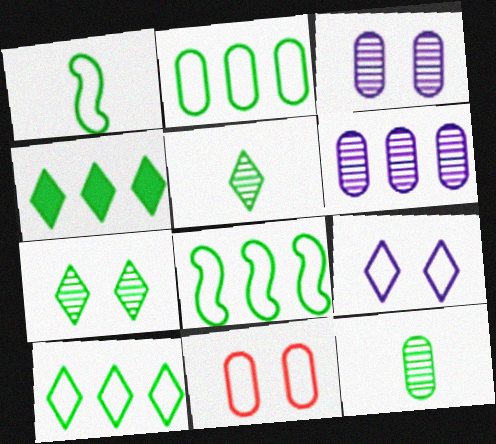[[2, 8, 10]]